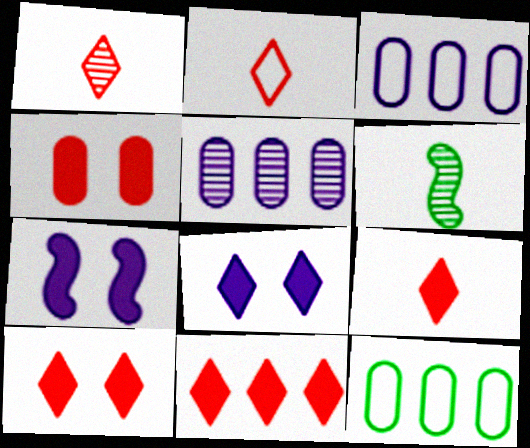[[1, 2, 9], 
[1, 7, 12], 
[3, 6, 10], 
[9, 10, 11]]